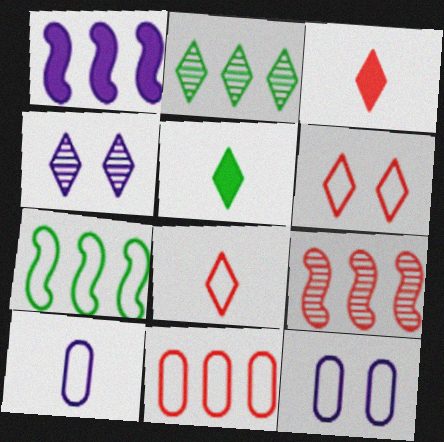[[1, 2, 11], 
[1, 4, 10], 
[1, 7, 9], 
[5, 9, 12], 
[6, 7, 10], 
[7, 8, 12]]